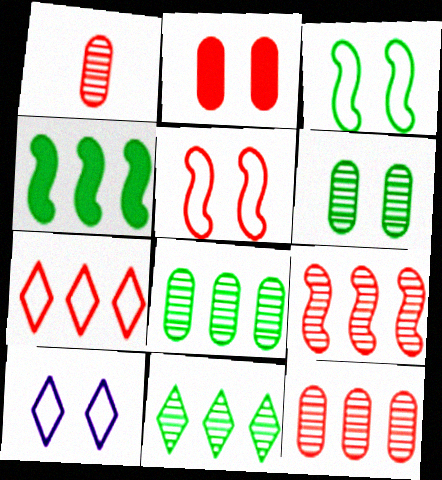[[1, 4, 10]]